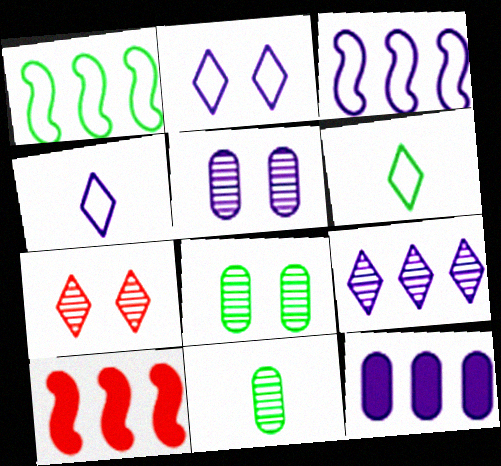[[2, 10, 11], 
[3, 9, 12], 
[4, 8, 10], 
[5, 6, 10]]